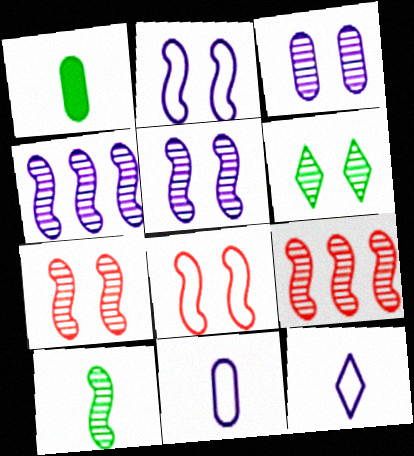[[3, 6, 7], 
[4, 7, 10], 
[5, 9, 10]]